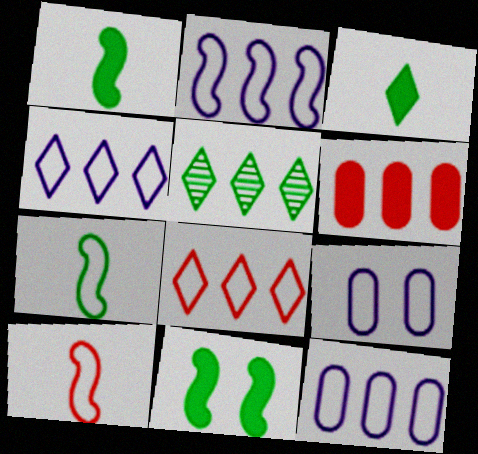[[2, 4, 12], 
[2, 5, 6], 
[7, 8, 9]]